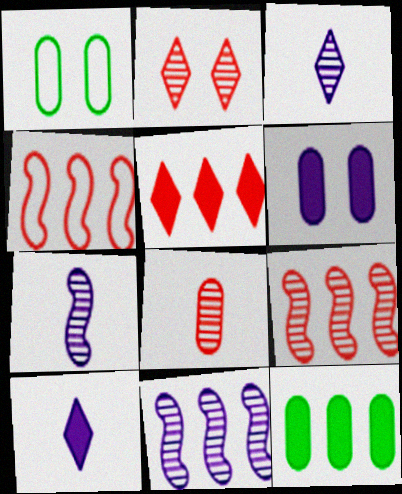[[1, 5, 7], 
[1, 9, 10], 
[2, 8, 9]]